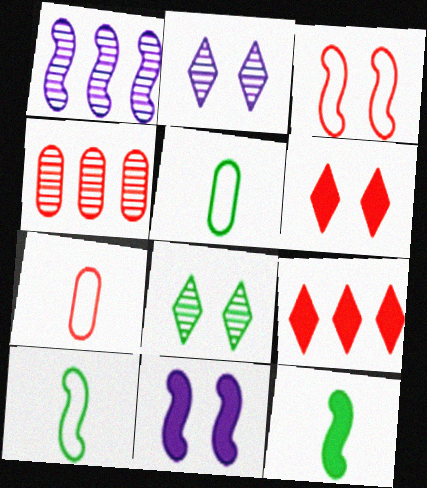[[1, 3, 12], 
[1, 5, 6]]